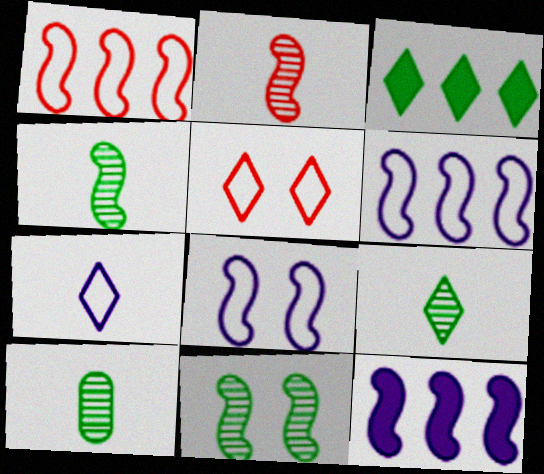[[4, 9, 10], 
[5, 10, 12]]